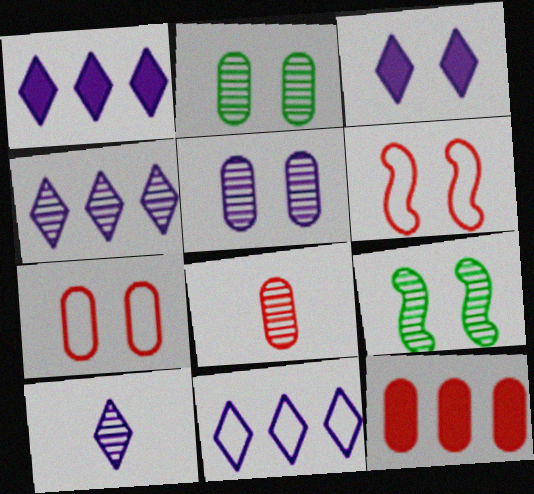[[1, 4, 11], 
[2, 3, 6], 
[3, 7, 9], 
[3, 10, 11], 
[4, 8, 9], 
[7, 8, 12]]